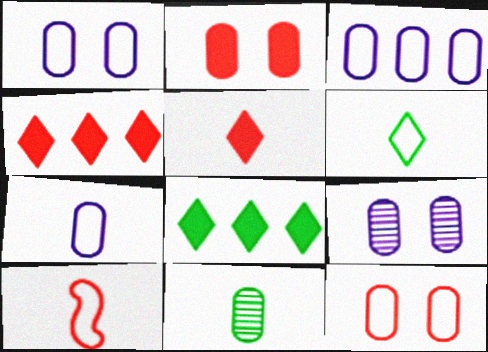[[1, 3, 7], 
[2, 3, 11], 
[6, 7, 10], 
[8, 9, 10]]